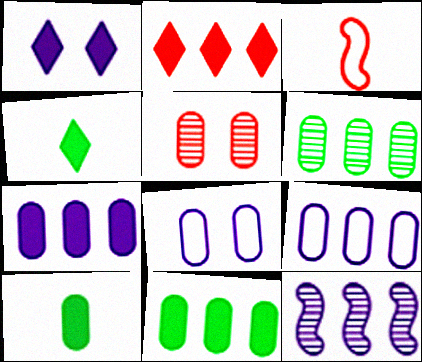[[1, 2, 4], 
[1, 3, 6], 
[2, 3, 5], 
[5, 9, 10]]